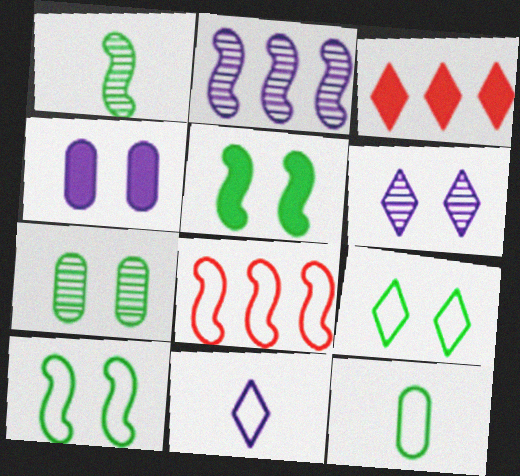[[2, 4, 11], 
[5, 7, 9]]